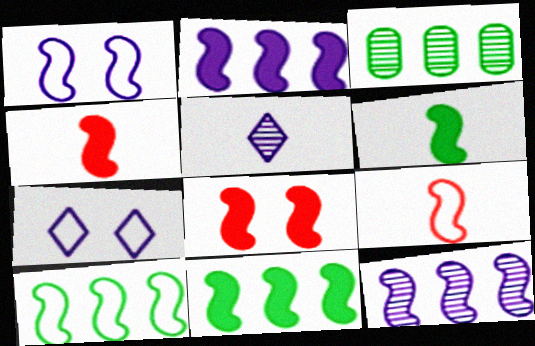[[1, 9, 10], 
[2, 6, 8], 
[3, 4, 7]]